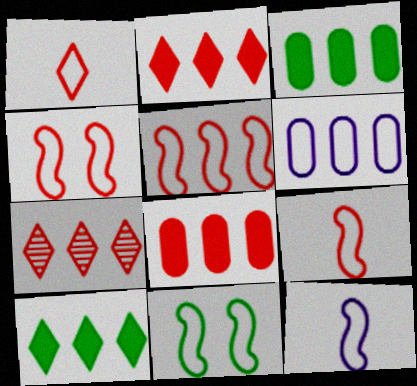[[1, 6, 11], 
[4, 5, 9], 
[5, 7, 8], 
[5, 11, 12]]